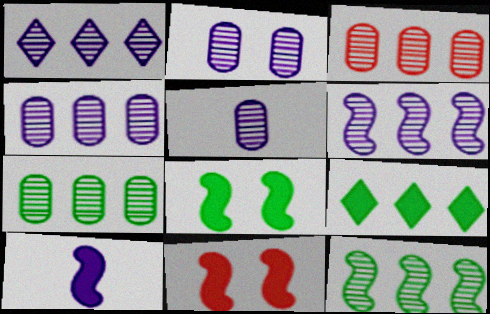[[1, 3, 12], 
[1, 4, 6], 
[2, 4, 5], 
[3, 4, 7]]